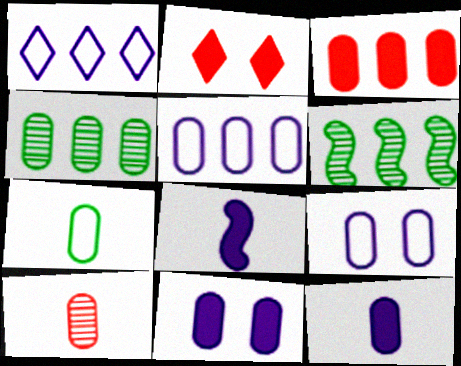[[1, 3, 6], 
[3, 4, 5], 
[7, 10, 12]]